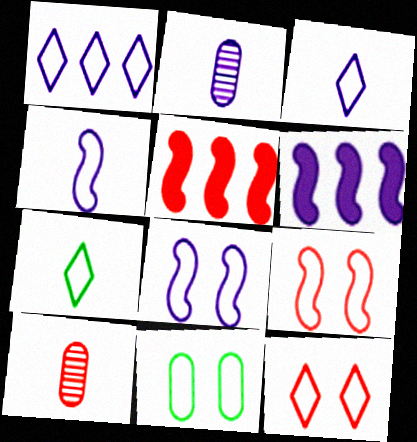[[1, 7, 12], 
[5, 10, 12], 
[8, 11, 12]]